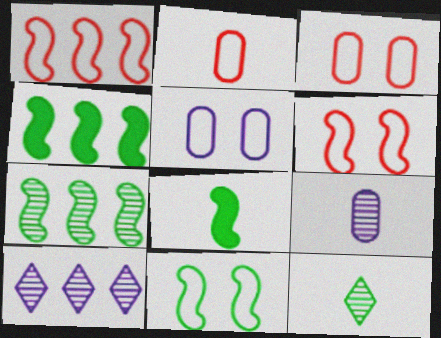[[3, 8, 10], 
[7, 8, 11]]